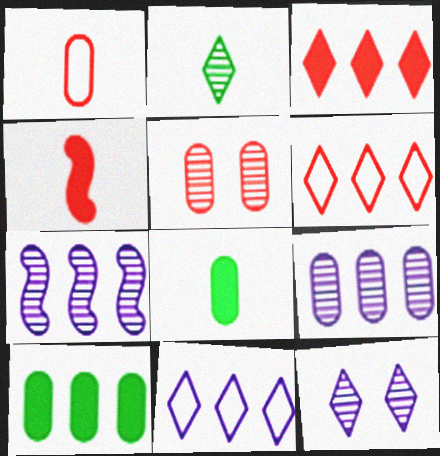[[2, 5, 7], 
[4, 5, 6], 
[6, 7, 10]]